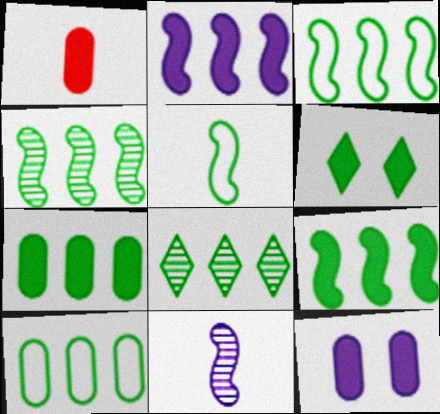[[1, 2, 6], 
[1, 7, 12], 
[3, 4, 9], 
[3, 7, 8], 
[8, 9, 10]]